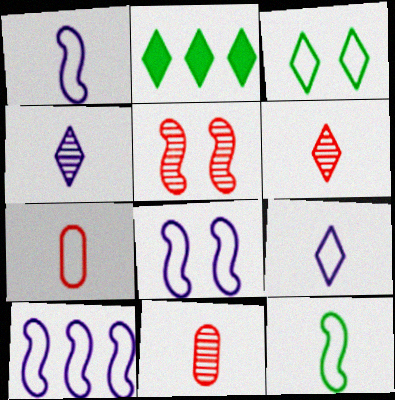[[1, 8, 10], 
[2, 8, 11], 
[3, 7, 10], 
[7, 9, 12]]